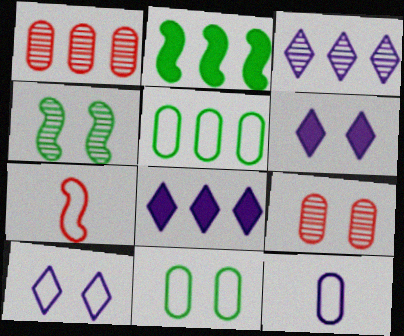[[5, 7, 10]]